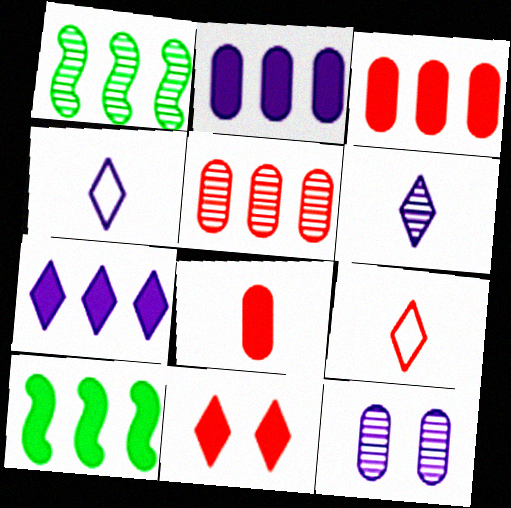[[3, 7, 10], 
[9, 10, 12]]